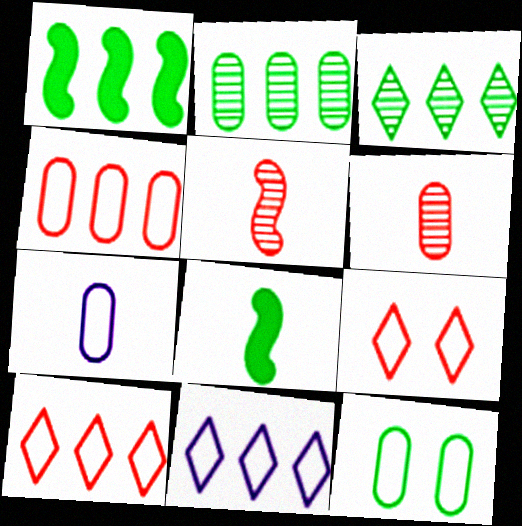[[3, 8, 12], 
[4, 7, 12]]